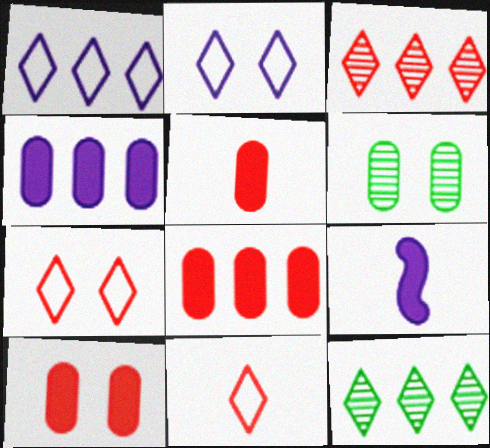[[5, 8, 10]]